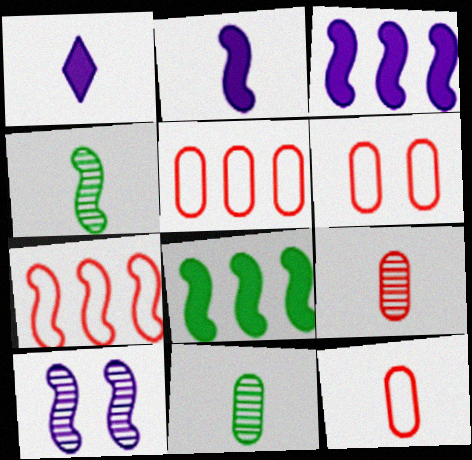[[1, 4, 12], 
[5, 6, 12]]